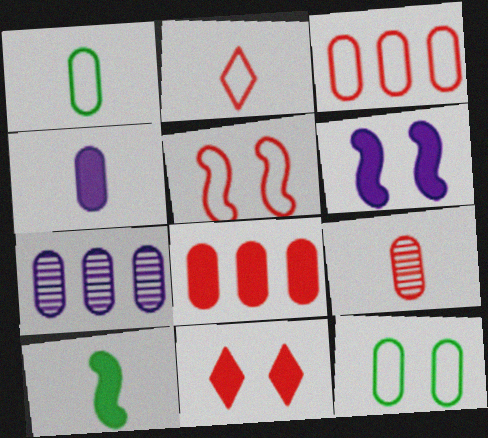[[1, 4, 9], 
[2, 3, 5]]